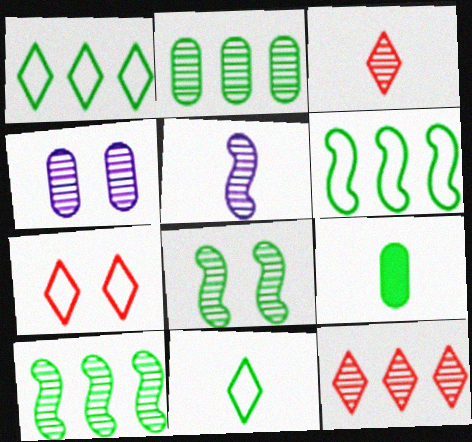[[1, 8, 9], 
[3, 4, 10]]